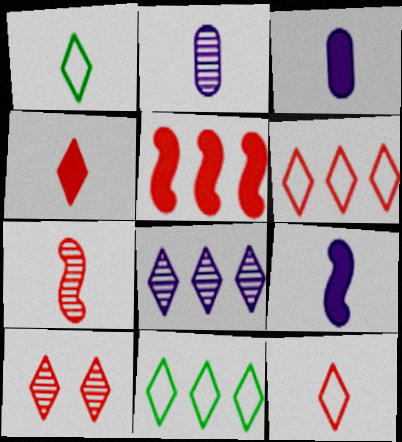[[1, 3, 7], 
[4, 6, 10]]